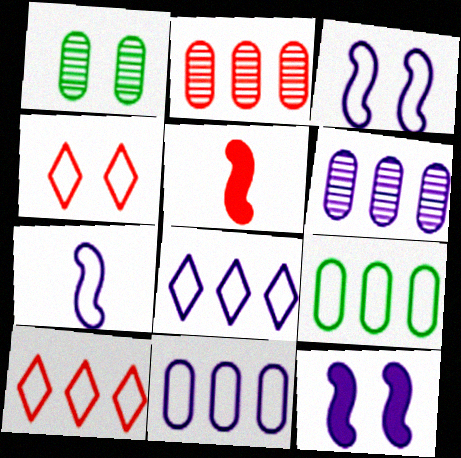[[1, 4, 12], 
[1, 5, 8], 
[2, 4, 5], 
[4, 7, 9]]